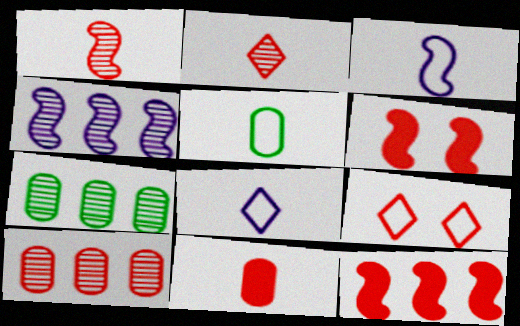[[6, 7, 8]]